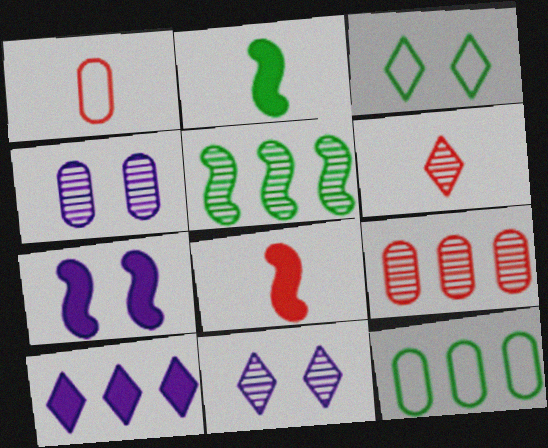[[1, 6, 8], 
[3, 6, 10], 
[4, 5, 6], 
[6, 7, 12], 
[8, 11, 12]]